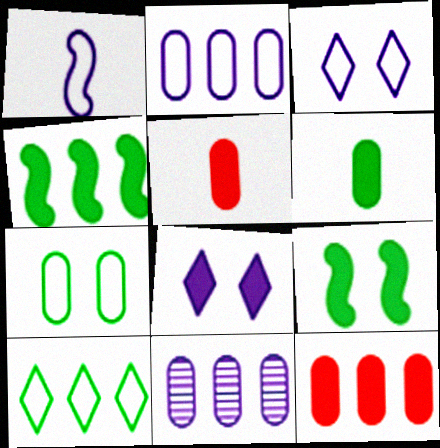[[1, 2, 3], 
[1, 8, 11], 
[4, 5, 8], 
[5, 7, 11]]